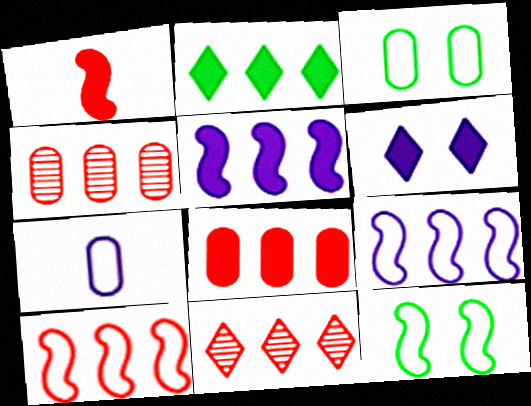[[2, 4, 9], 
[2, 5, 8], 
[8, 10, 11]]